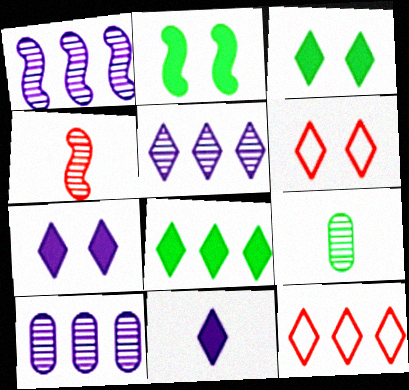[[1, 5, 10], 
[5, 8, 12]]